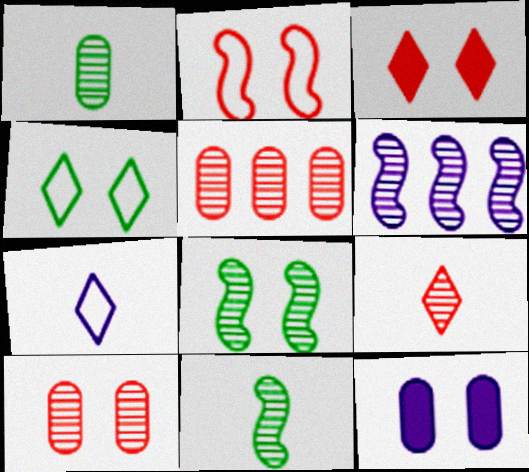[[2, 3, 10], 
[6, 7, 12]]